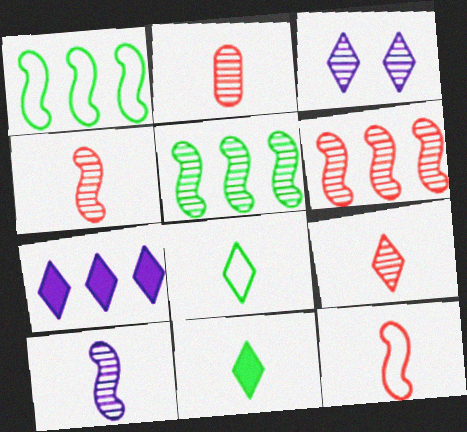[[2, 3, 5], 
[2, 4, 9]]